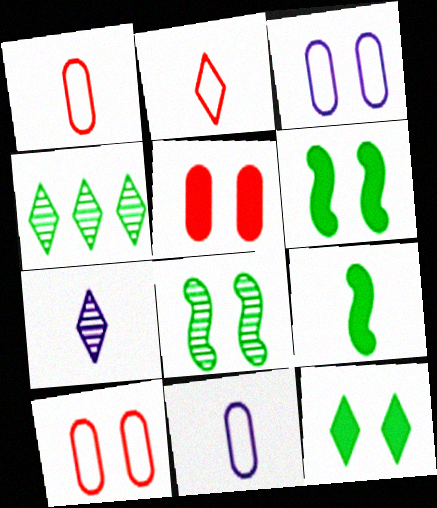[[1, 7, 9]]